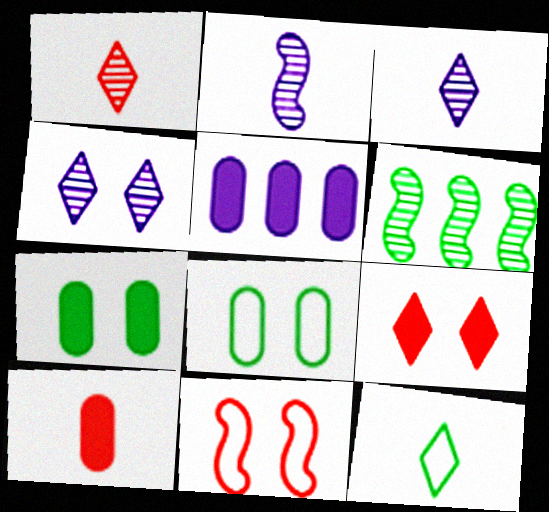[[2, 10, 12], 
[4, 7, 11], 
[5, 7, 10], 
[6, 7, 12]]